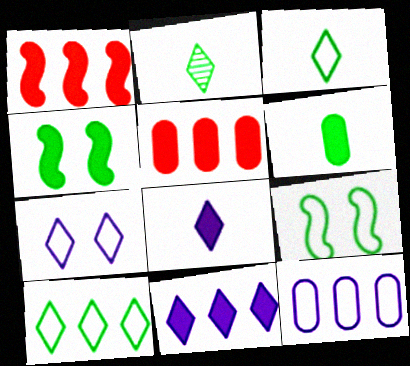[[4, 5, 8]]